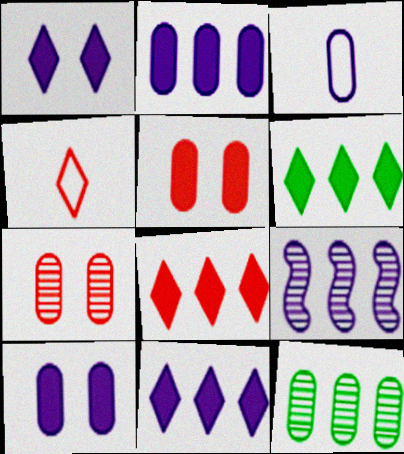[[1, 3, 9], 
[3, 5, 12], 
[6, 8, 11]]